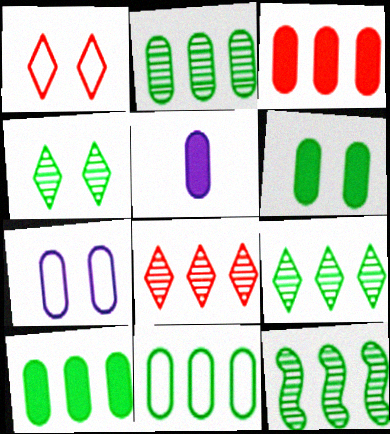[[1, 5, 12], 
[2, 9, 12], 
[2, 10, 11], 
[3, 5, 6]]